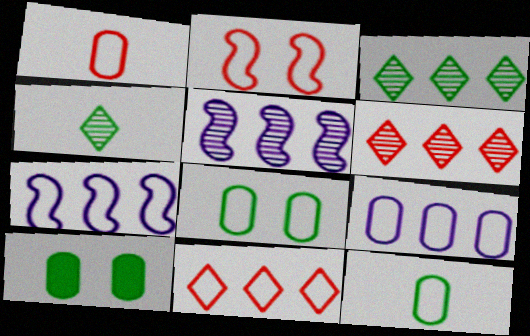[[1, 2, 11], 
[1, 8, 9]]